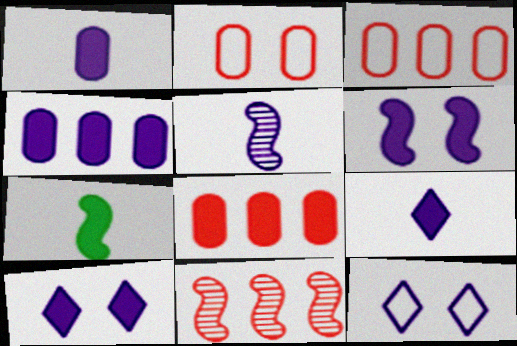[[4, 5, 12], 
[4, 6, 9], 
[7, 8, 10]]